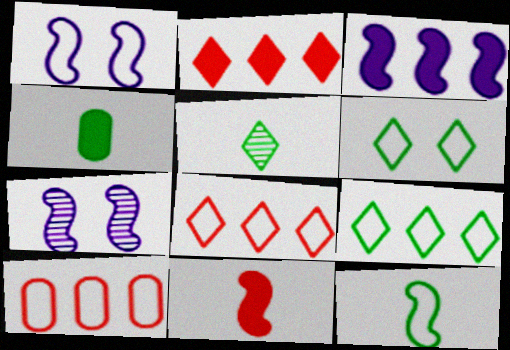[[4, 5, 12], 
[4, 7, 8]]